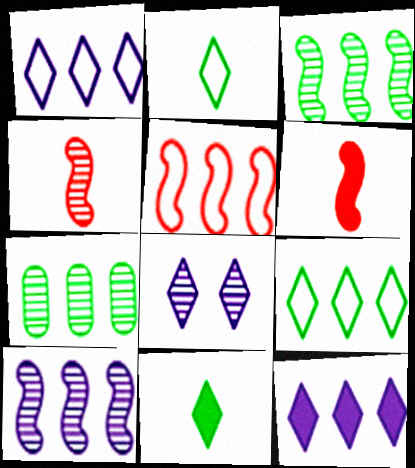[[4, 7, 8], 
[5, 7, 12]]